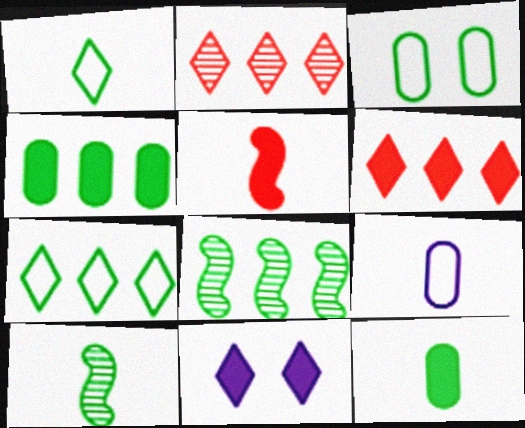[[1, 2, 11], 
[1, 10, 12], 
[4, 5, 11], 
[4, 7, 8]]